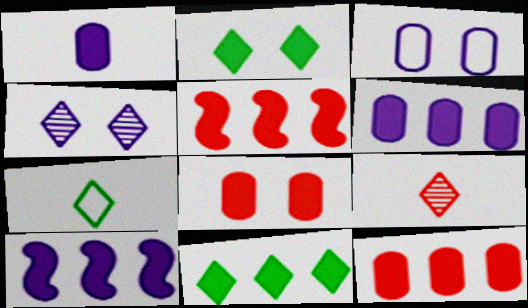[[1, 2, 5], 
[5, 6, 11], 
[10, 11, 12]]